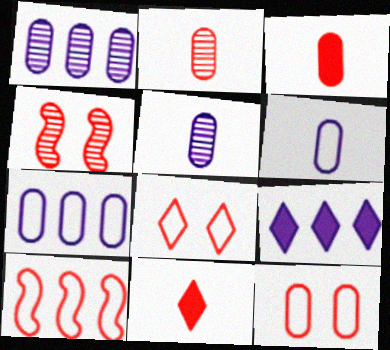[]